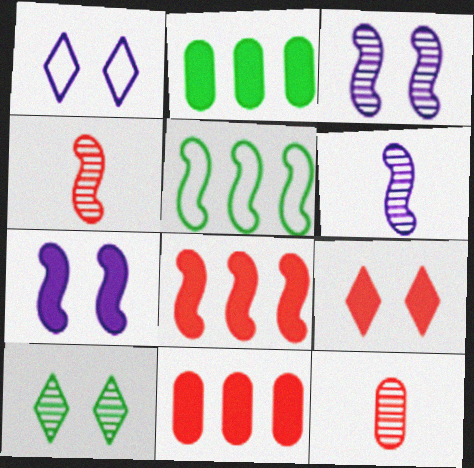[[1, 2, 4], 
[1, 9, 10], 
[4, 5, 7]]